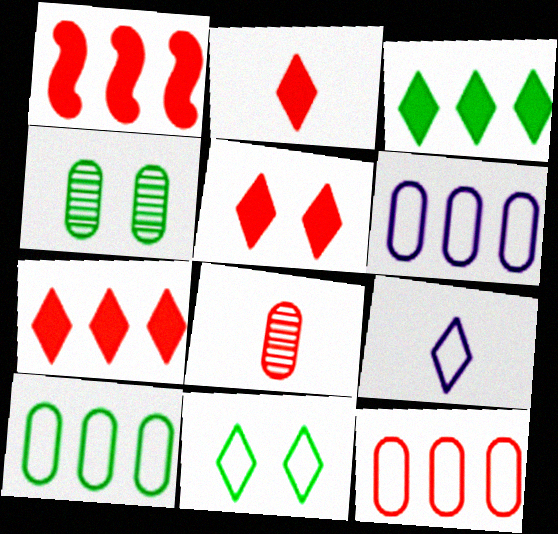[[1, 4, 9], 
[2, 5, 7], 
[6, 10, 12]]